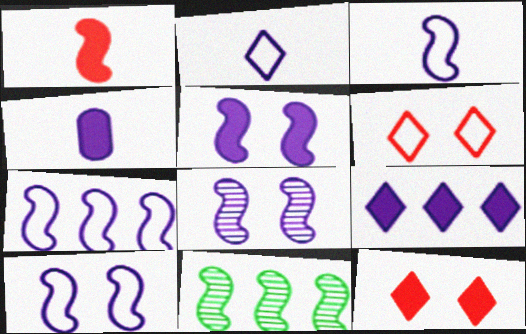[[1, 10, 11], 
[3, 7, 10], 
[4, 5, 9], 
[4, 6, 11], 
[5, 8, 10]]